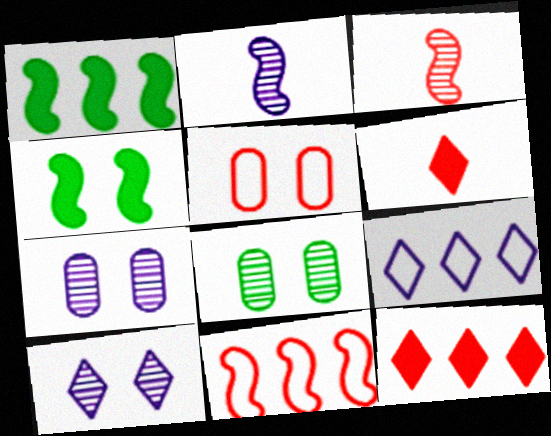[[2, 4, 11], 
[3, 5, 12], 
[4, 5, 10]]